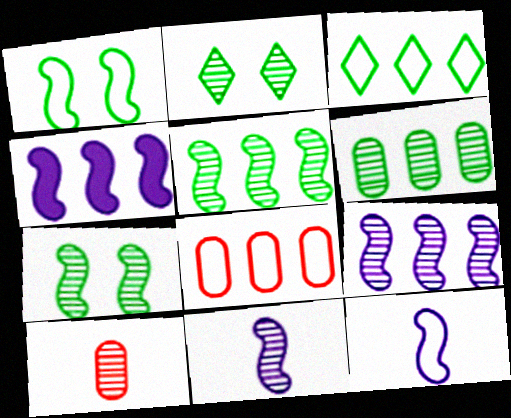[[2, 9, 10]]